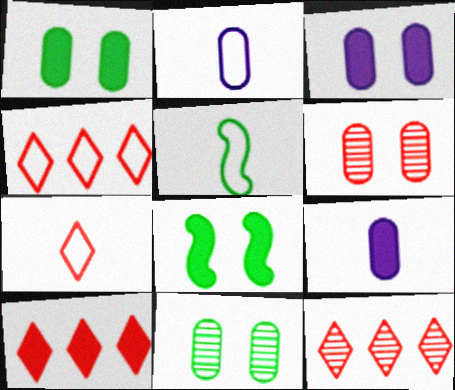[[2, 5, 7], 
[2, 8, 12], 
[3, 5, 12], 
[4, 10, 12], 
[8, 9, 10]]